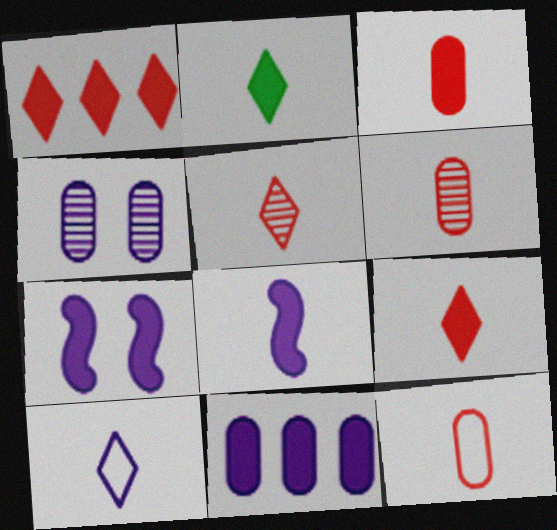[[2, 3, 8], 
[2, 5, 10], 
[3, 6, 12]]